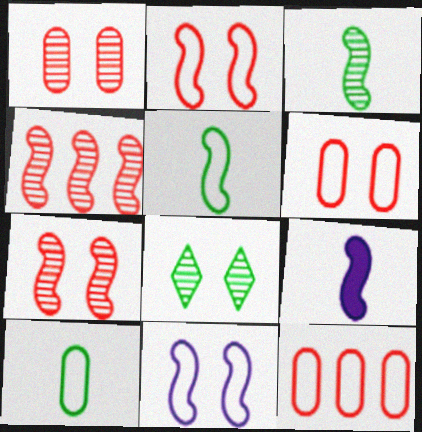[[8, 9, 12]]